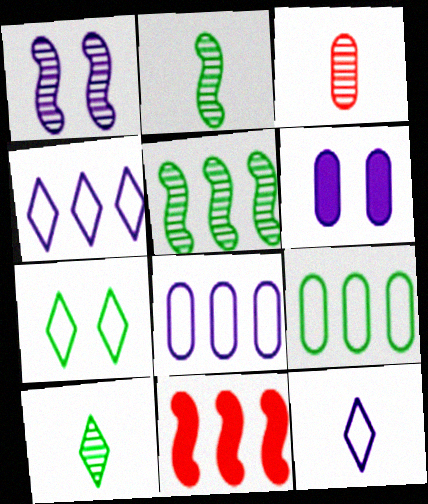[[3, 6, 9]]